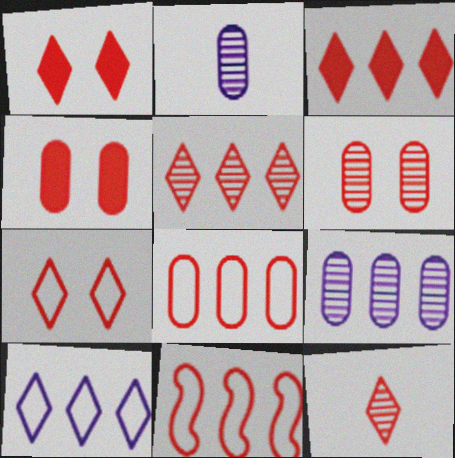[[3, 7, 12], 
[4, 11, 12]]